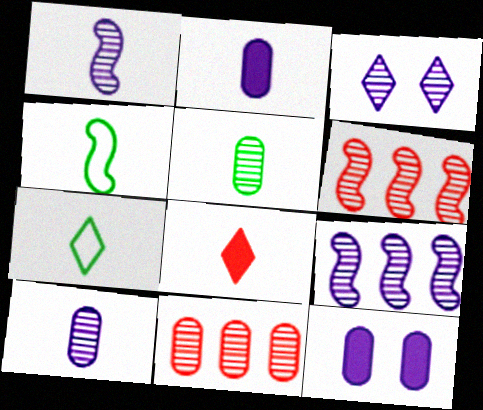[[3, 5, 6], 
[3, 9, 10], 
[4, 8, 10], 
[6, 7, 12]]